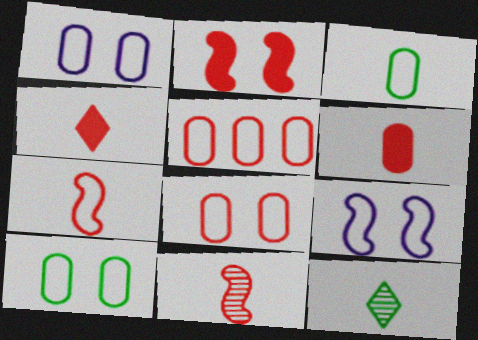[[1, 3, 5], 
[1, 8, 10]]